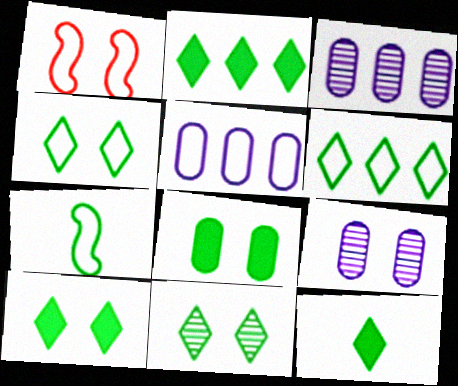[[1, 3, 12], 
[1, 9, 10], 
[2, 10, 12], 
[4, 10, 11], 
[6, 11, 12]]